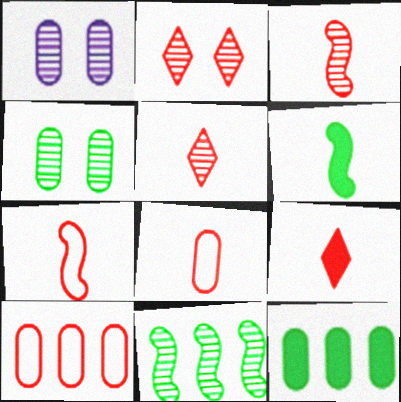[[1, 5, 11], 
[1, 8, 12], 
[3, 8, 9]]